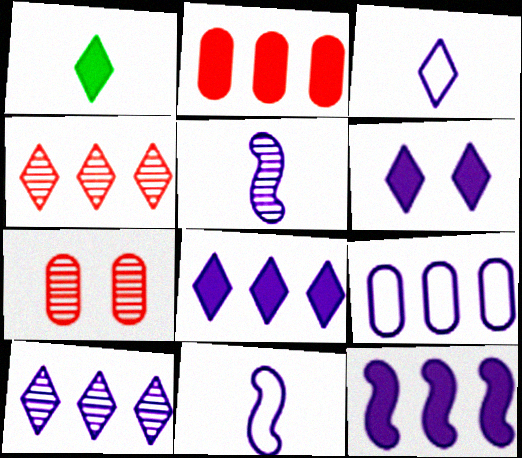[[3, 6, 10], 
[5, 6, 9], 
[9, 10, 12]]